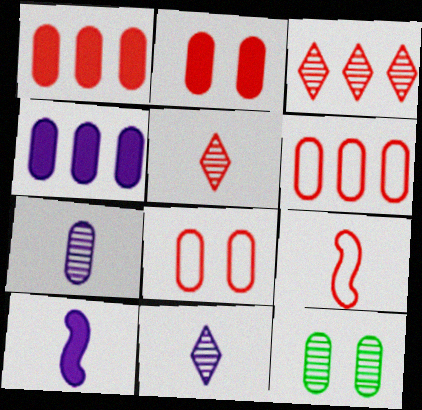[[2, 3, 9]]